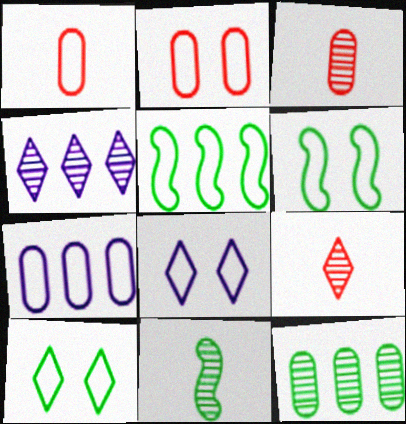[[1, 5, 8], 
[2, 6, 8]]